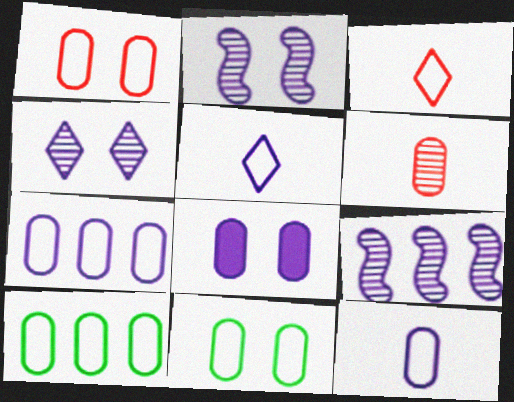[[1, 10, 12], 
[5, 8, 9], 
[6, 8, 10]]